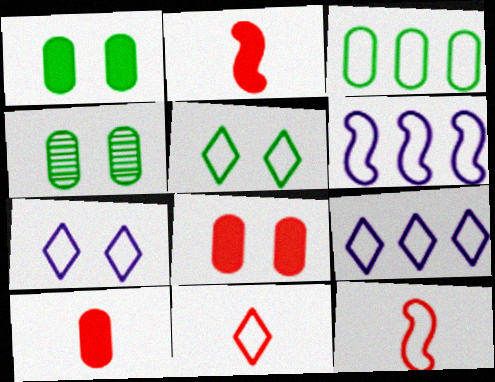[[2, 4, 9], 
[3, 7, 12], 
[5, 9, 11]]